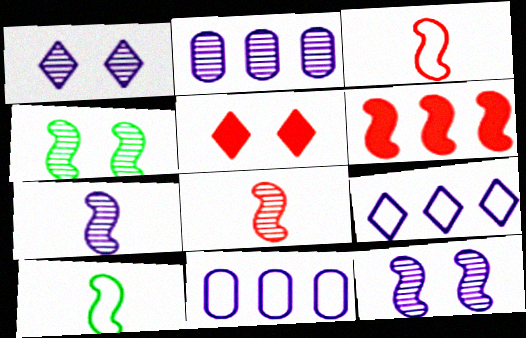[[1, 2, 7], 
[2, 5, 10], 
[6, 10, 12]]